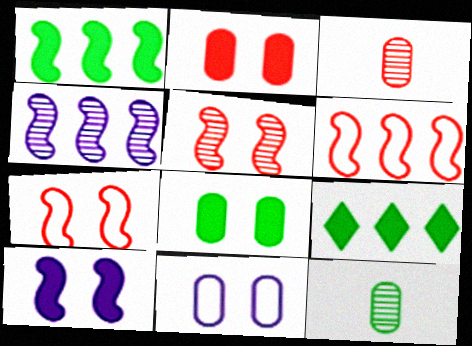[[1, 4, 6]]